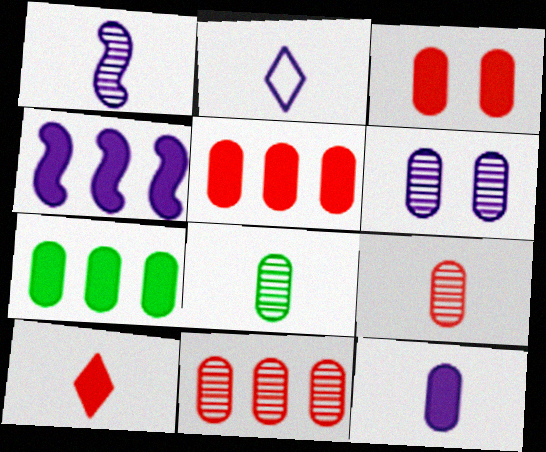[[1, 2, 12], 
[2, 4, 6], 
[3, 7, 12], 
[6, 8, 11]]